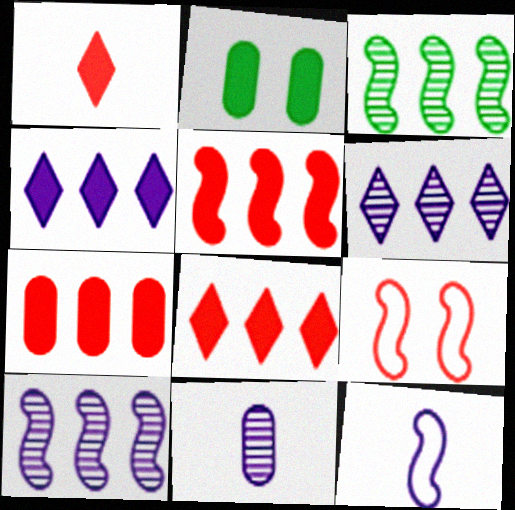[[5, 7, 8]]